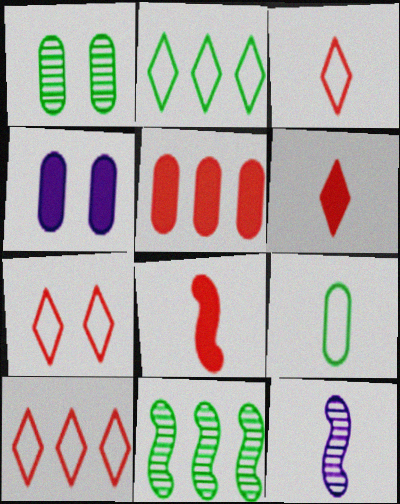[[3, 4, 11], 
[3, 7, 10], 
[6, 9, 12]]